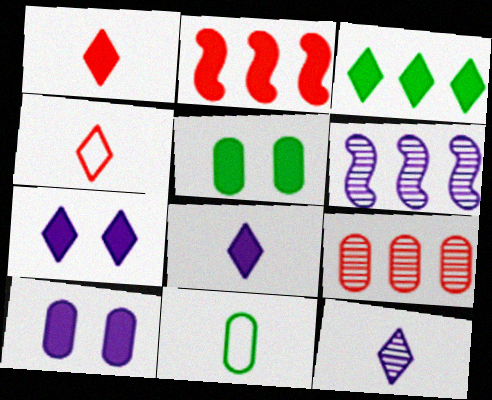[[1, 3, 7], 
[2, 5, 8], 
[4, 5, 6], 
[9, 10, 11]]